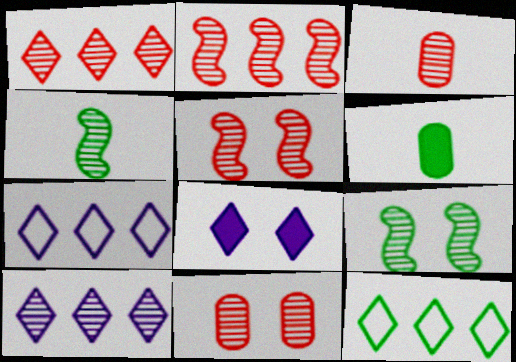[[1, 3, 5], 
[3, 9, 10], 
[4, 10, 11], 
[5, 6, 7], 
[6, 9, 12]]